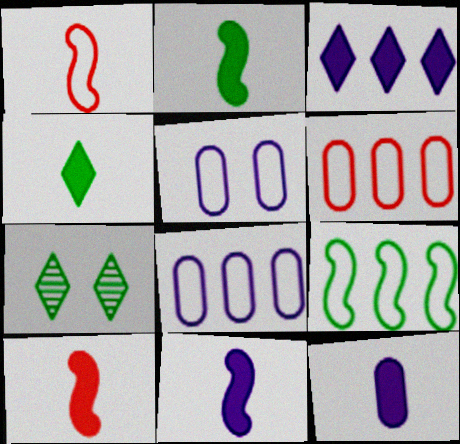[[2, 10, 11], 
[4, 10, 12], 
[6, 7, 11], 
[7, 8, 10]]